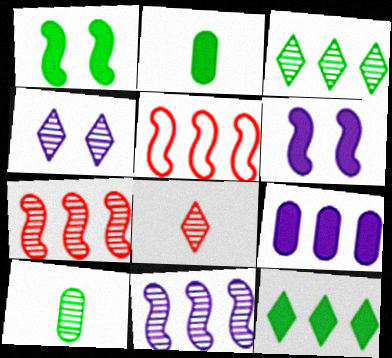[[1, 2, 12], 
[2, 4, 5], 
[3, 4, 8], 
[3, 5, 9], 
[4, 7, 10]]